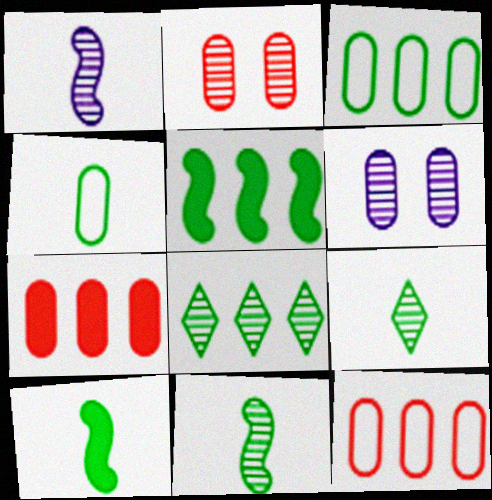[[1, 2, 8], 
[3, 5, 8], 
[4, 6, 7], 
[4, 9, 10]]